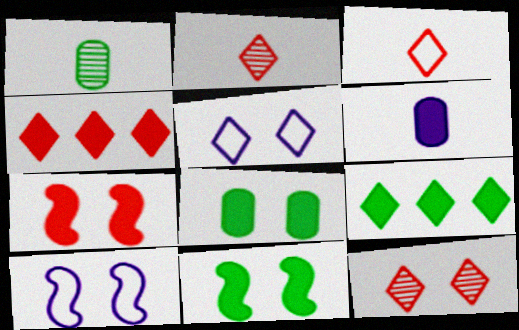[[1, 4, 10], 
[2, 5, 9], 
[3, 4, 12], 
[4, 6, 11], 
[6, 7, 9], 
[8, 10, 12]]